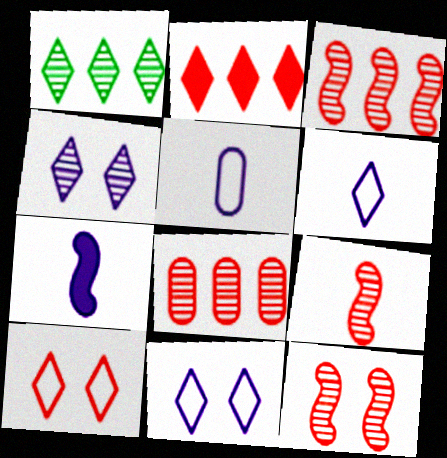[[3, 9, 12]]